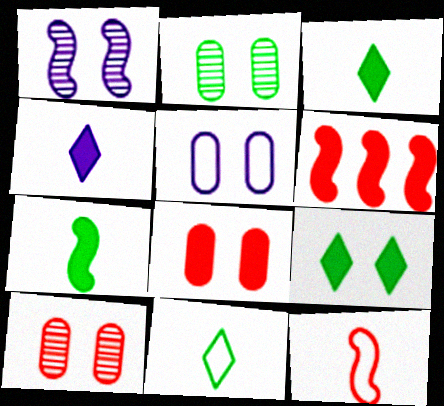[[2, 5, 8]]